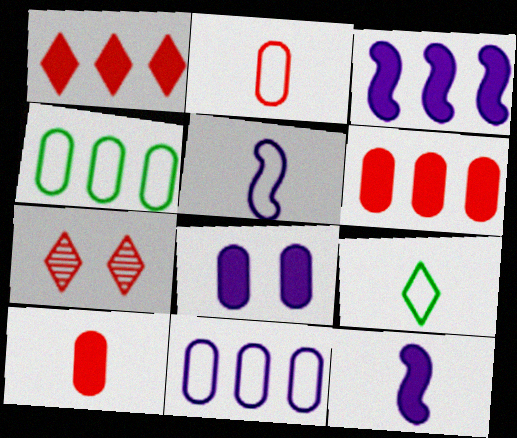[[2, 5, 9], 
[4, 7, 12]]